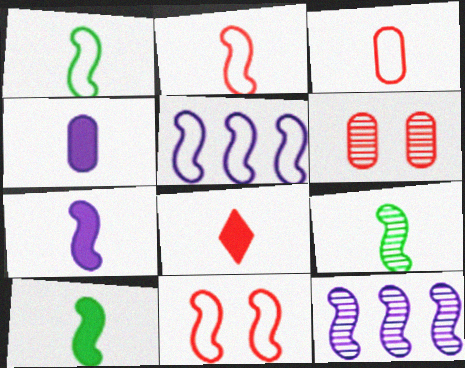[[1, 5, 11], 
[1, 9, 10], 
[2, 7, 9], 
[4, 8, 10], 
[10, 11, 12]]